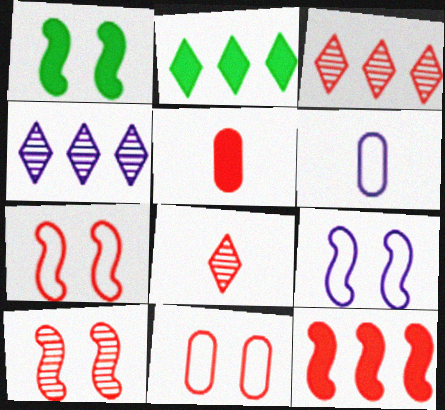[[1, 3, 6], 
[1, 9, 10], 
[2, 6, 10], 
[3, 5, 7], 
[8, 11, 12]]